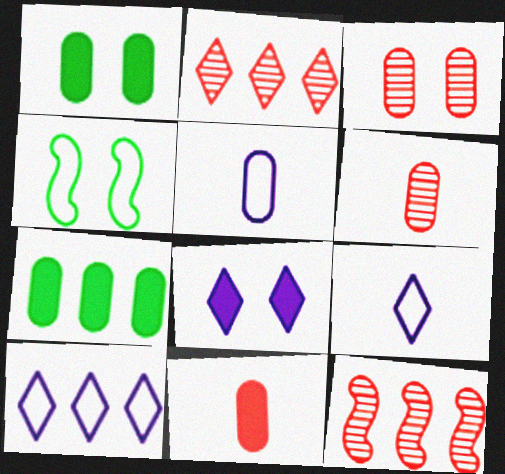[[1, 9, 12], 
[3, 4, 8], 
[3, 5, 7], 
[7, 10, 12]]